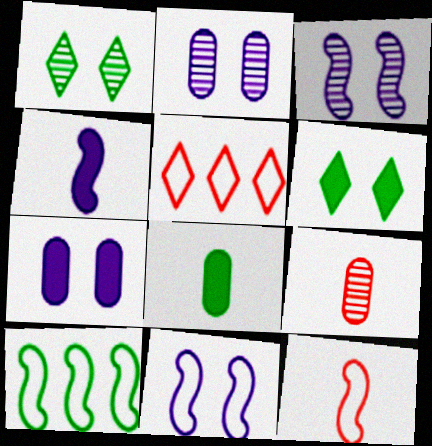[[1, 8, 10], 
[3, 5, 8], 
[10, 11, 12]]